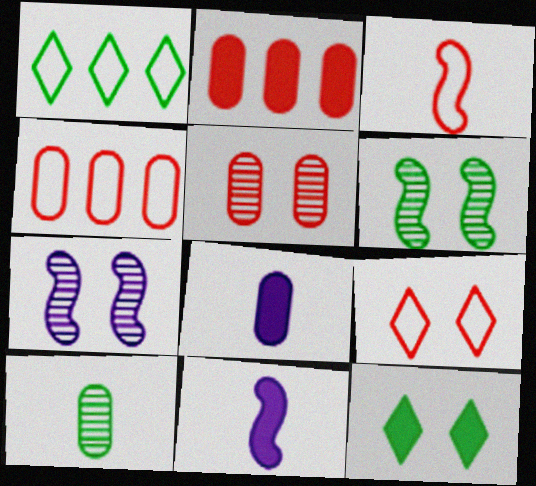[[1, 5, 11], 
[2, 11, 12], 
[3, 4, 9]]